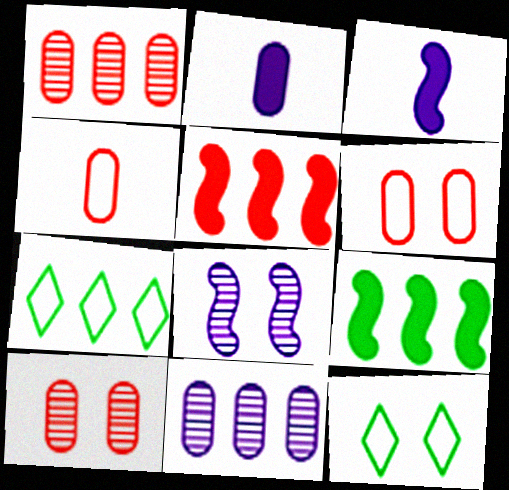[[1, 3, 12], 
[3, 7, 10], 
[5, 7, 11]]